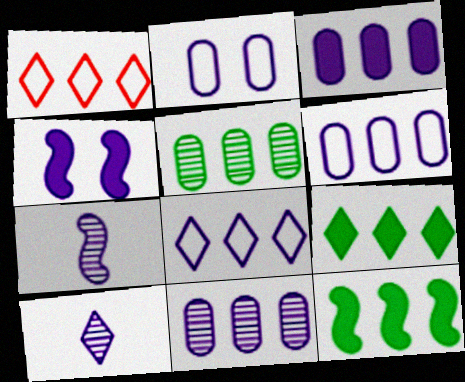[[1, 11, 12], 
[3, 6, 11], 
[4, 6, 10]]